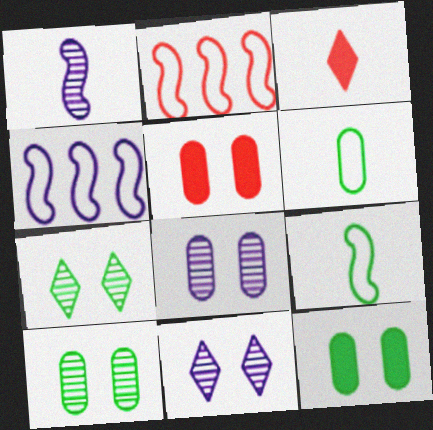[[1, 3, 6], 
[3, 4, 10]]